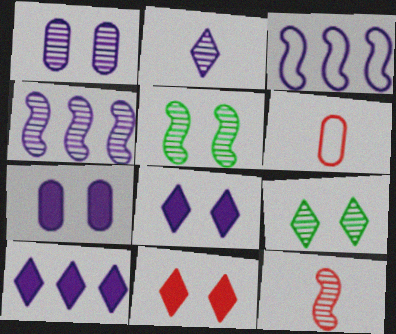[[1, 2, 4], 
[2, 3, 7], 
[4, 5, 12], 
[5, 6, 10]]